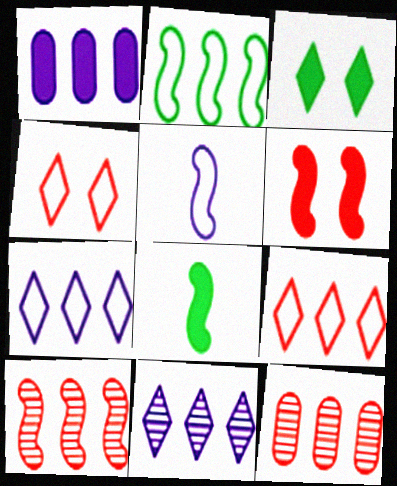[[3, 5, 12]]